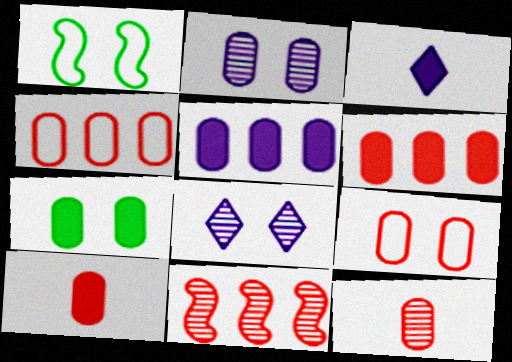[[2, 7, 9], 
[5, 7, 10], 
[6, 9, 12]]